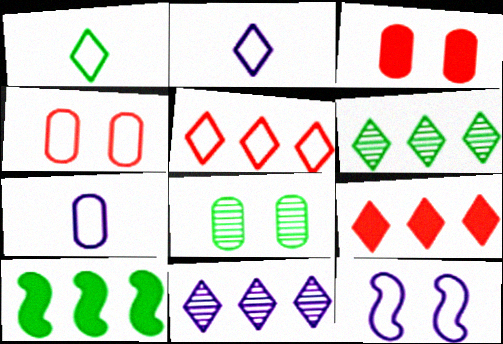[[1, 8, 10]]